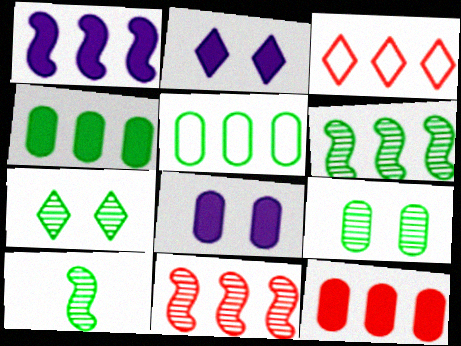[[3, 8, 10], 
[3, 11, 12]]